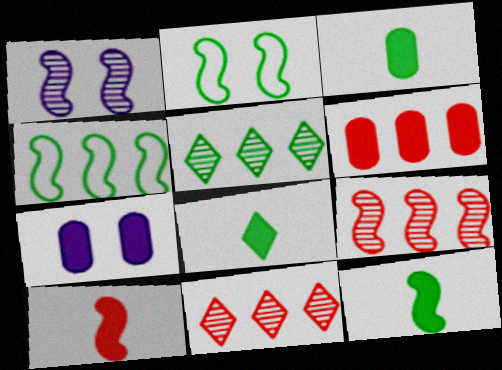[[1, 4, 10], 
[2, 3, 5], 
[3, 6, 7], 
[3, 8, 12]]